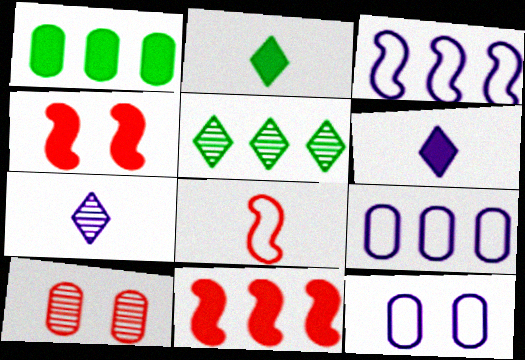[[1, 4, 6], 
[2, 3, 10], 
[5, 9, 11]]